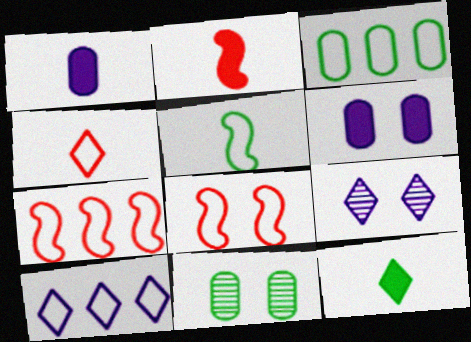[[1, 2, 12], 
[2, 3, 9], 
[2, 10, 11], 
[3, 7, 10]]